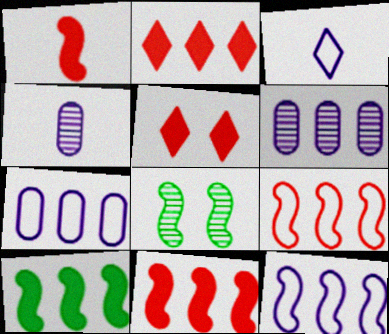[[1, 8, 12]]